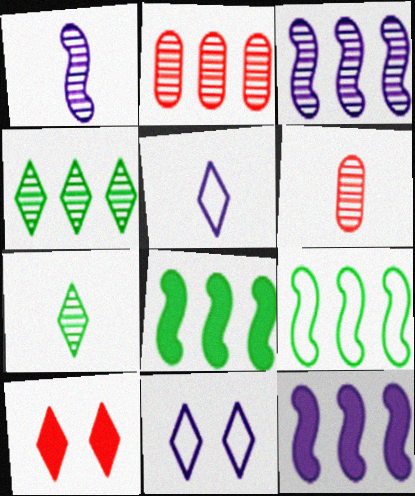[[1, 6, 7], 
[2, 3, 4], 
[4, 5, 10], 
[6, 8, 11]]